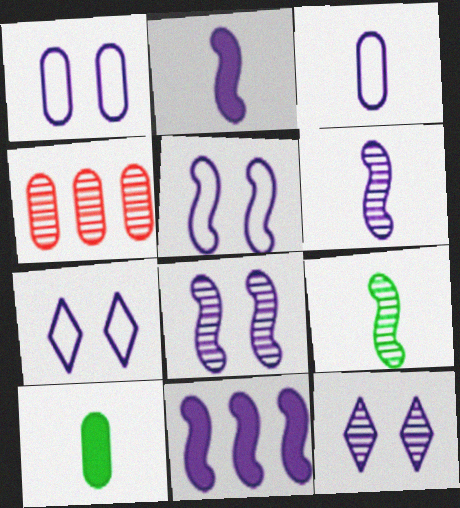[[1, 4, 10], 
[1, 5, 7], 
[3, 11, 12], 
[4, 9, 12], 
[5, 6, 11]]